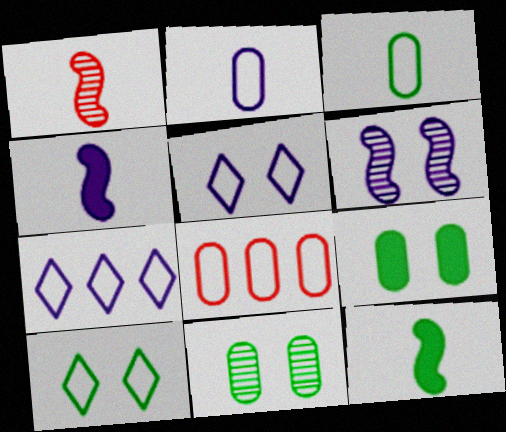[[1, 7, 9]]